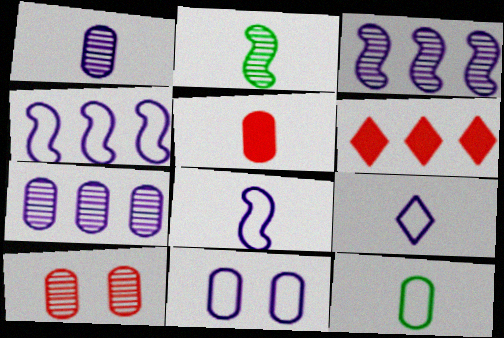[[1, 5, 12], 
[2, 5, 9], 
[2, 6, 11], 
[4, 9, 11]]